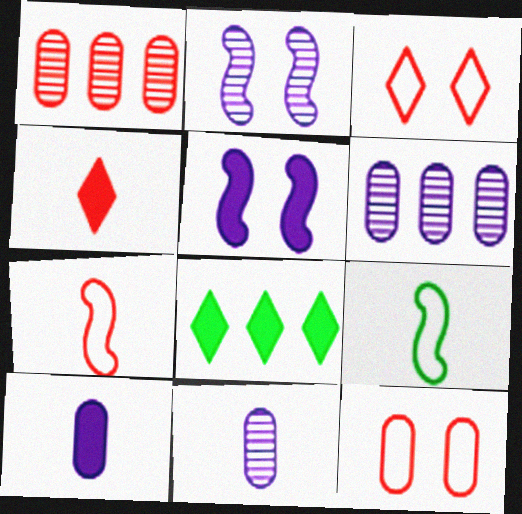[[4, 9, 11]]